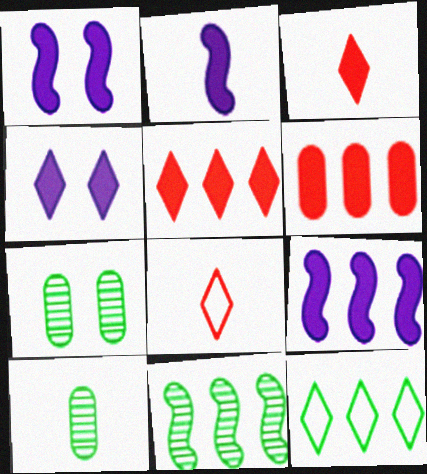[[1, 2, 9], 
[2, 8, 10], 
[7, 8, 9]]